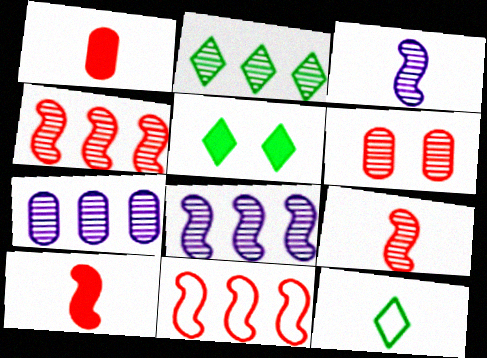[[1, 3, 12], 
[2, 3, 6], 
[2, 4, 7], 
[2, 5, 12]]